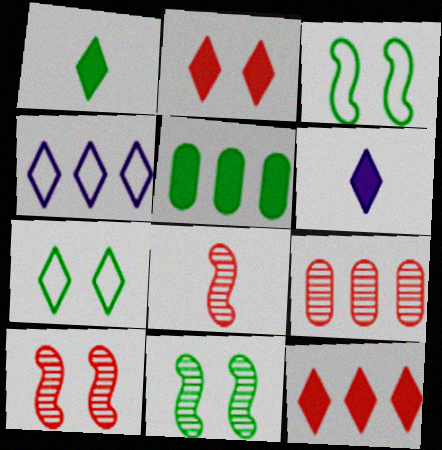[[3, 6, 9]]